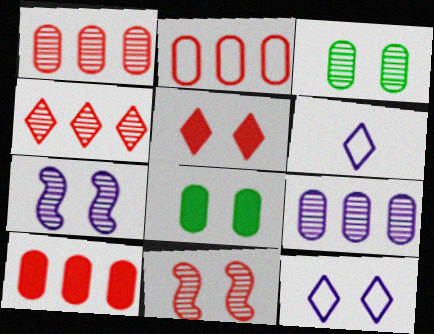[[1, 2, 10], 
[8, 11, 12]]